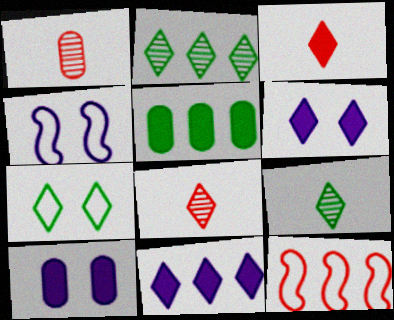[[4, 5, 8], 
[7, 8, 11], 
[9, 10, 12]]